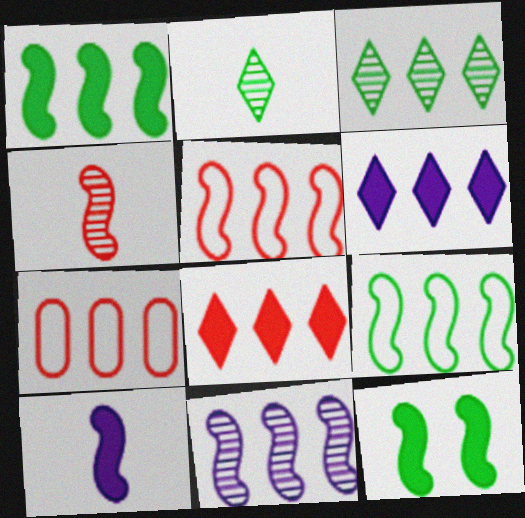[[1, 5, 11]]